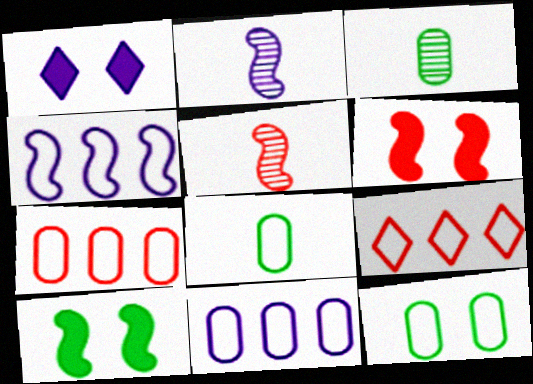[[1, 2, 11], 
[4, 5, 10]]